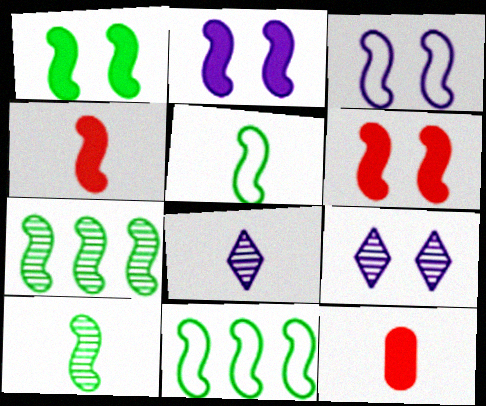[[1, 2, 6], 
[1, 5, 7], 
[1, 10, 11], 
[3, 4, 7], 
[5, 8, 12], 
[9, 11, 12]]